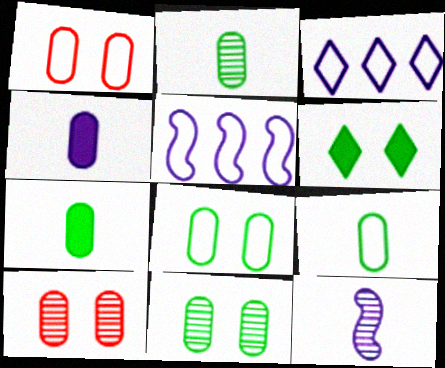[[2, 7, 9]]